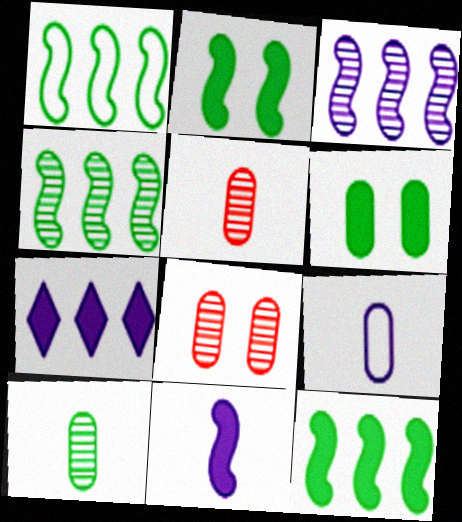[[1, 4, 12]]